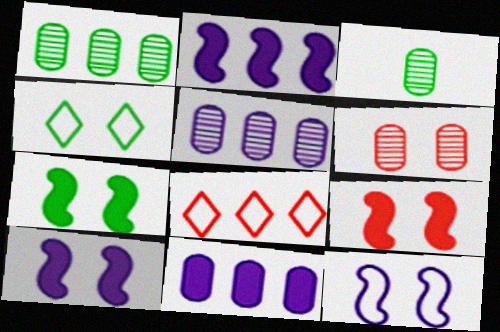[[1, 2, 8], 
[3, 5, 6], 
[3, 8, 10], 
[4, 6, 10], 
[7, 9, 10]]